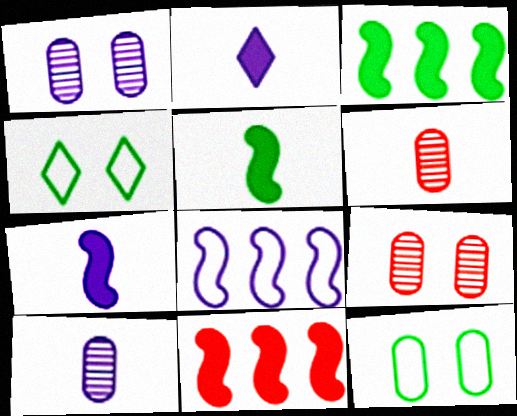[[1, 2, 8], 
[4, 10, 11]]